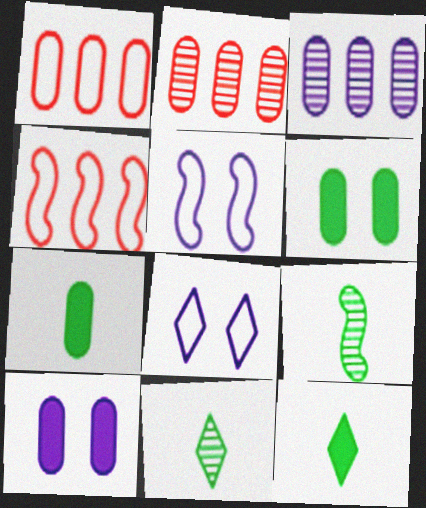[[2, 5, 12], 
[4, 10, 11]]